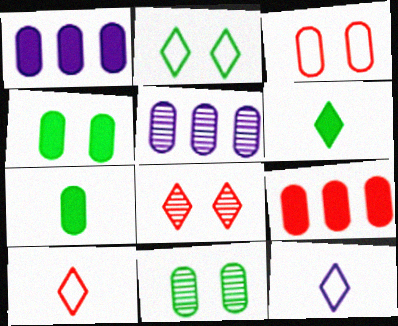[[3, 5, 7]]